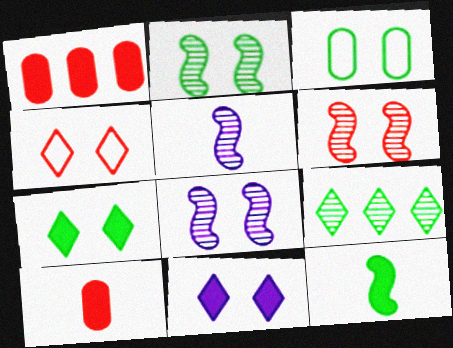[[1, 11, 12], 
[2, 3, 7], 
[2, 6, 8], 
[3, 6, 11], 
[3, 9, 12]]